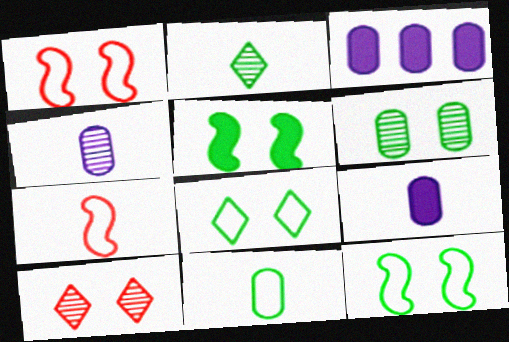[[1, 2, 3], 
[2, 7, 9], 
[5, 6, 8]]